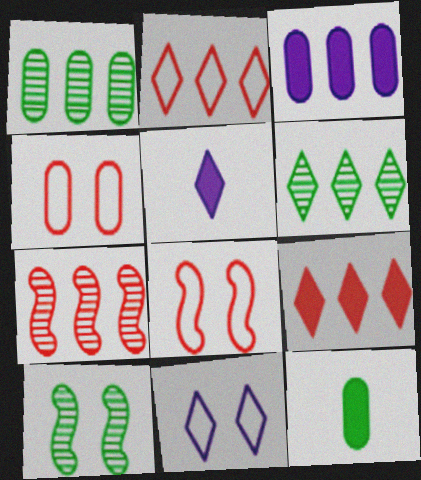[[1, 5, 8], 
[7, 11, 12]]